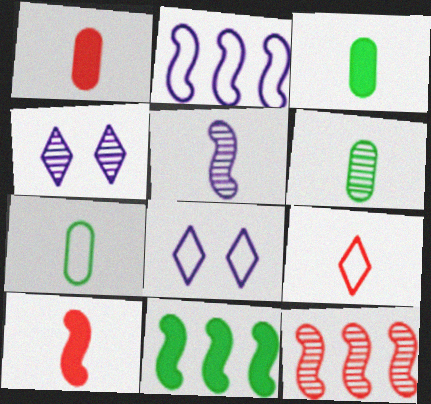[[2, 11, 12], 
[3, 5, 9], 
[3, 6, 7], 
[3, 8, 12], 
[4, 6, 12]]